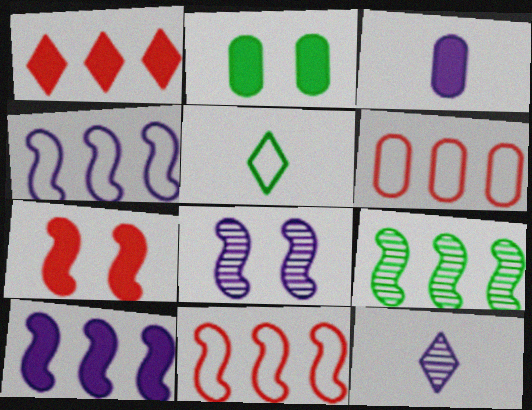[[2, 5, 9], 
[2, 11, 12], 
[9, 10, 11]]